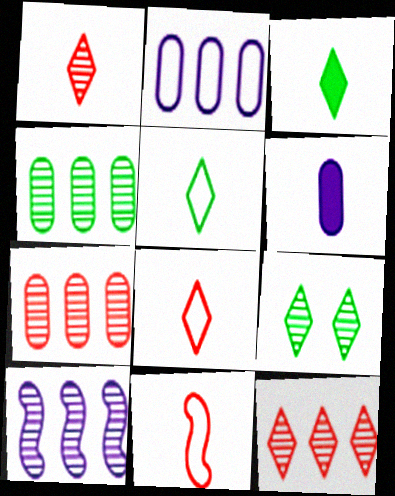[[4, 10, 12]]